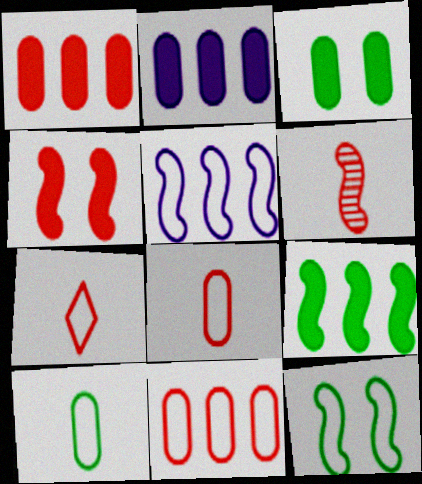[]